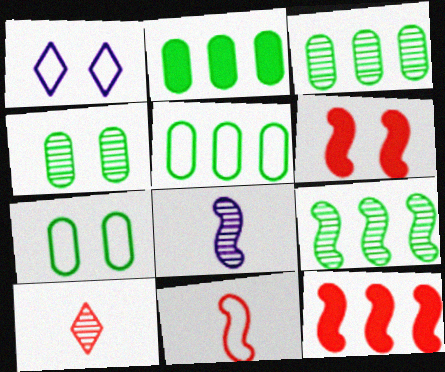[[1, 4, 6], 
[1, 5, 11], 
[2, 3, 5]]